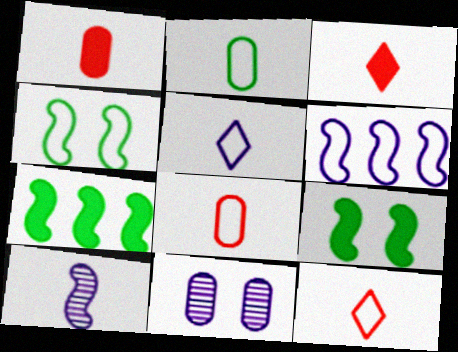[[2, 3, 10], 
[7, 11, 12]]